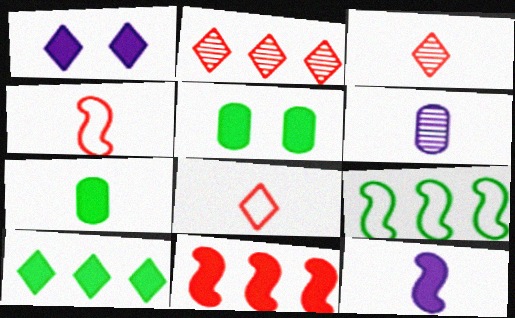[[1, 7, 11]]